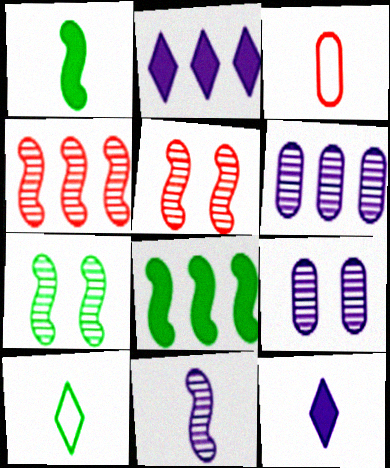[[2, 3, 7], 
[4, 7, 11]]